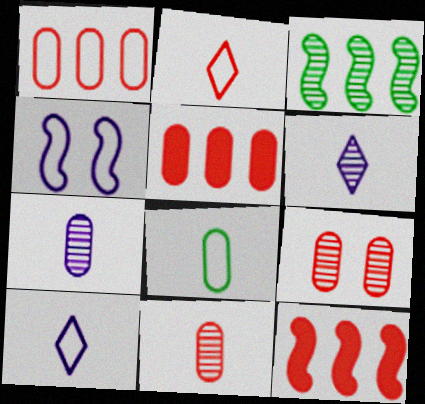[[2, 9, 12], 
[3, 6, 9]]